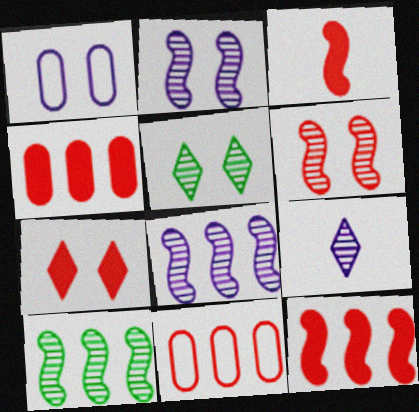[[3, 4, 7]]